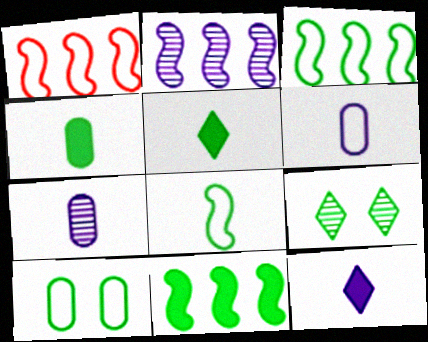[[1, 2, 11], 
[3, 4, 9]]